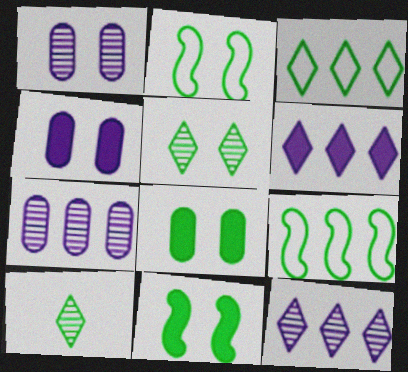[[2, 5, 8], 
[8, 9, 10]]